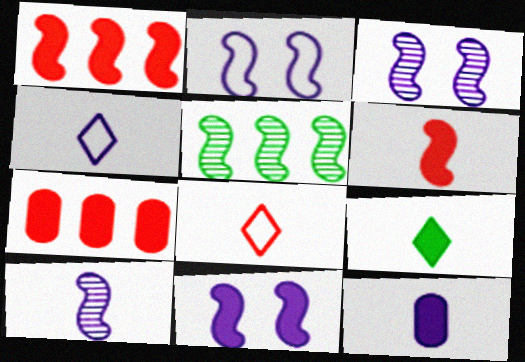[[2, 3, 11], 
[2, 5, 6], 
[4, 10, 12], 
[6, 9, 12], 
[7, 9, 11]]